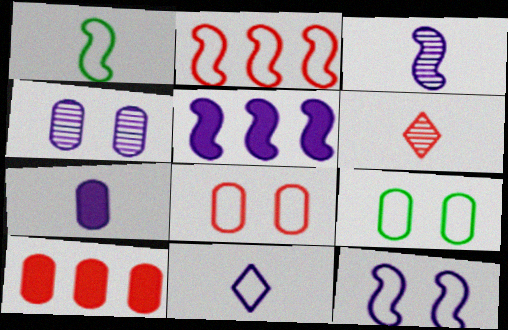[[1, 2, 12], 
[1, 6, 7], 
[2, 9, 11], 
[3, 5, 12], 
[3, 7, 11], 
[4, 5, 11], 
[5, 6, 9]]